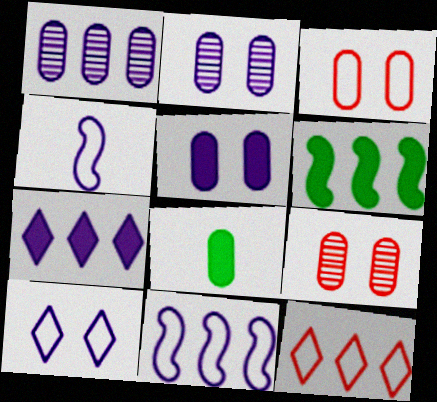[[1, 3, 8], 
[1, 6, 12], 
[1, 7, 11], 
[2, 4, 7]]